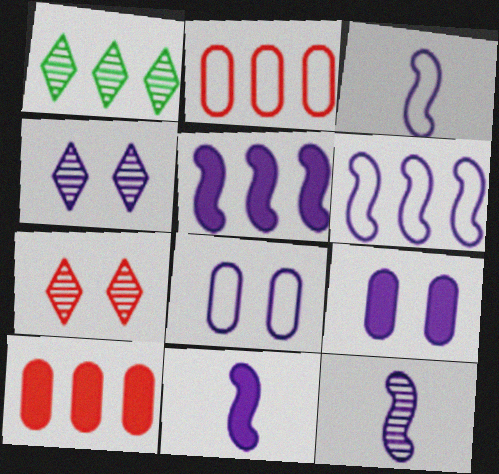[[1, 2, 5], 
[1, 6, 10], 
[3, 11, 12]]